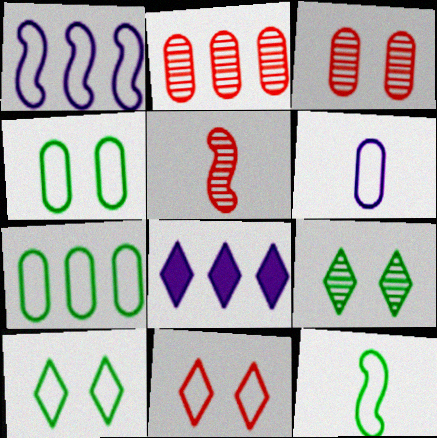[[3, 8, 12], 
[4, 5, 8], 
[7, 10, 12]]